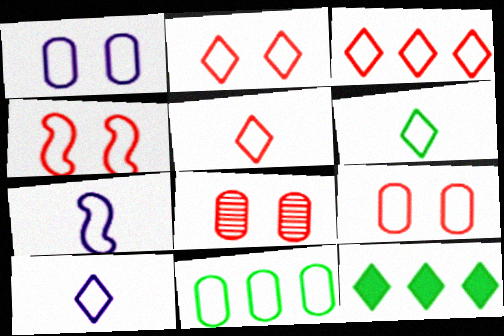[[2, 3, 5], 
[2, 4, 9], 
[2, 7, 11], 
[4, 10, 11], 
[5, 6, 10], 
[7, 8, 12]]